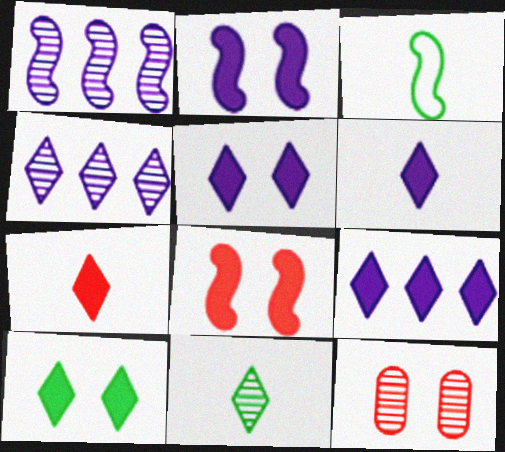[[1, 3, 8], 
[1, 11, 12], 
[3, 9, 12], 
[5, 6, 9], 
[7, 9, 10]]